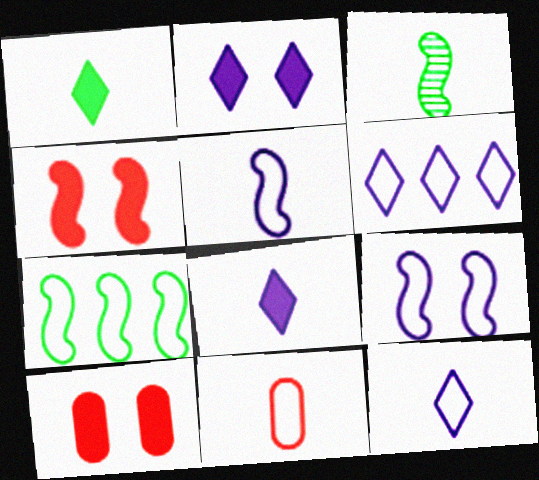[[3, 6, 10], 
[3, 8, 11]]